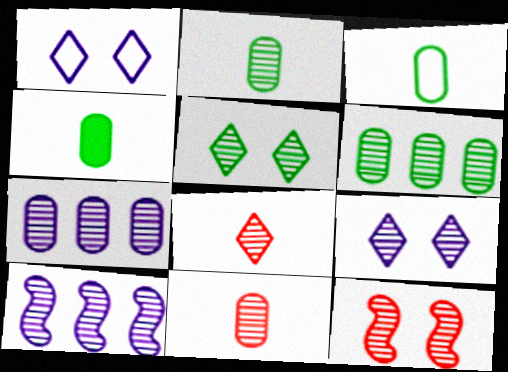[[2, 3, 4], 
[5, 10, 11]]